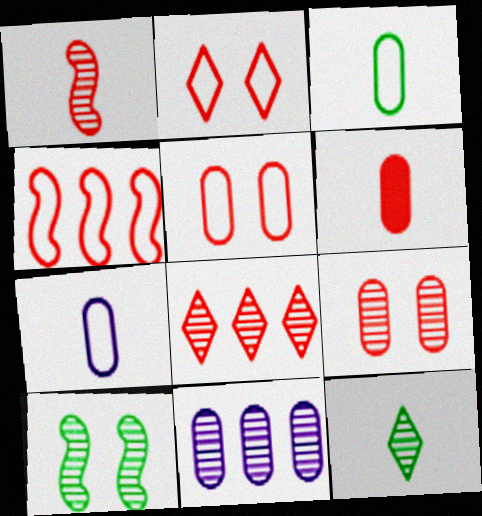[[1, 8, 9]]